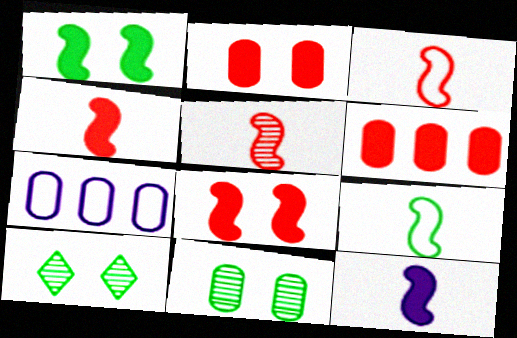[[3, 4, 5], 
[4, 7, 10], 
[5, 9, 12]]